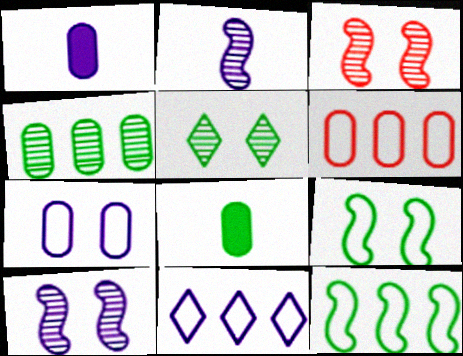[[1, 10, 11], 
[3, 8, 11], 
[5, 8, 12], 
[6, 11, 12]]